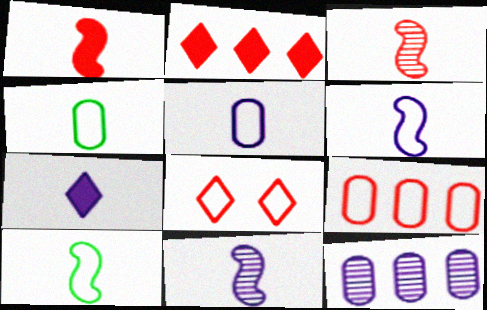[[1, 10, 11], 
[3, 4, 7], 
[5, 7, 11]]